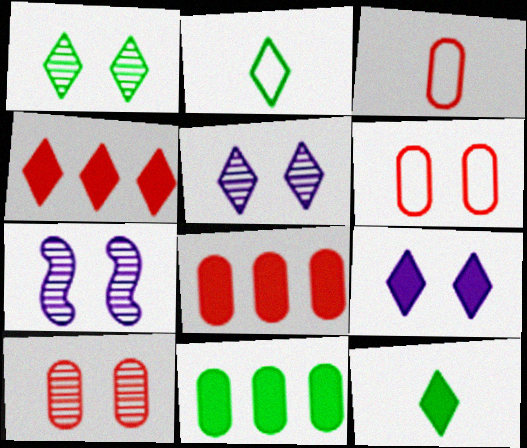[[1, 7, 10], 
[2, 4, 5], 
[2, 7, 8], 
[3, 8, 10], 
[4, 9, 12]]